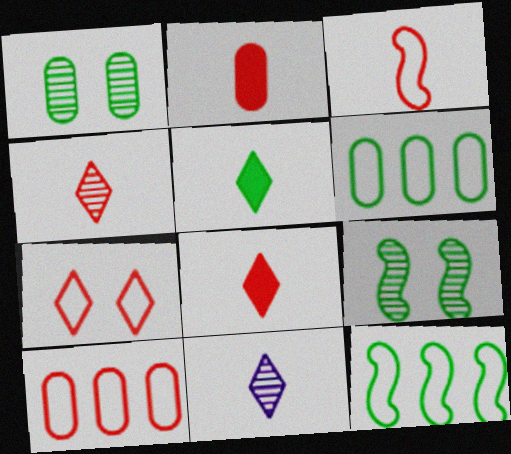[[1, 5, 12], 
[2, 3, 4], 
[3, 7, 10], 
[5, 6, 9]]